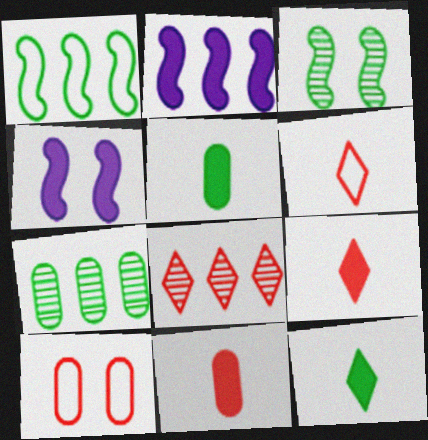[[4, 6, 7]]